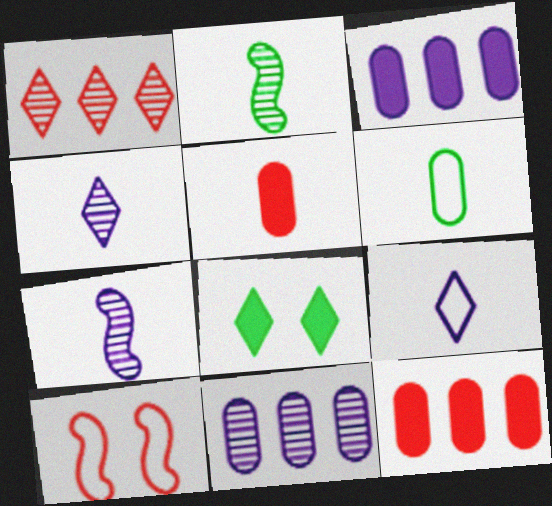[[1, 5, 10], 
[1, 8, 9], 
[2, 5, 9]]